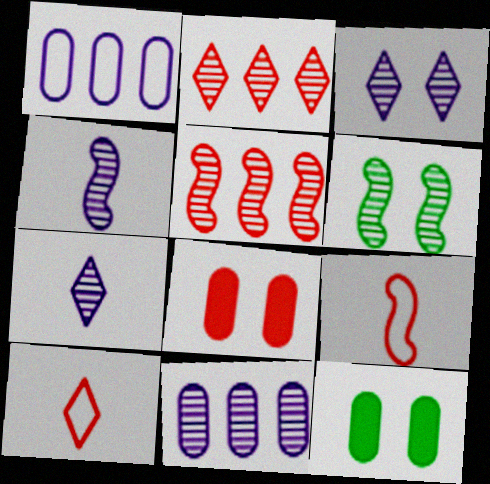[[2, 8, 9], 
[3, 4, 11], 
[4, 5, 6], 
[5, 8, 10]]